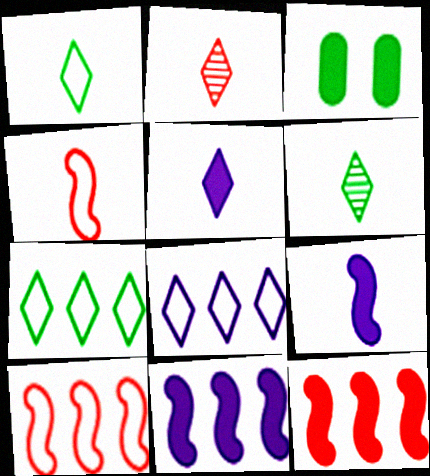[[1, 2, 5], 
[3, 5, 12]]